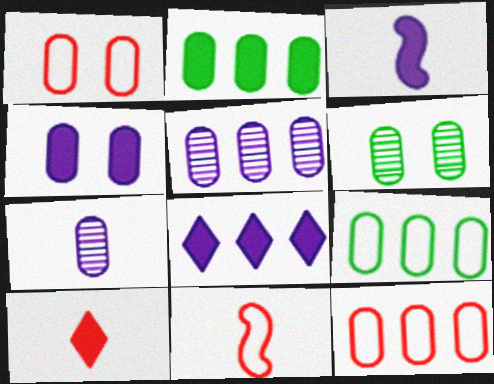[[1, 2, 7], 
[1, 4, 6], 
[2, 5, 12], 
[3, 4, 8], 
[6, 8, 11]]